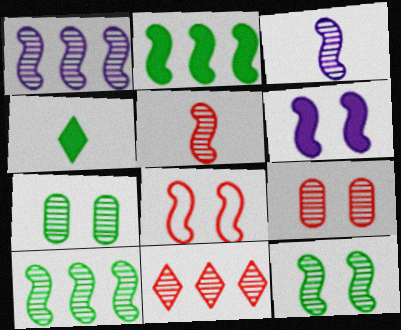[[1, 5, 12], 
[2, 3, 8], 
[3, 7, 11], 
[5, 9, 11], 
[6, 8, 12]]